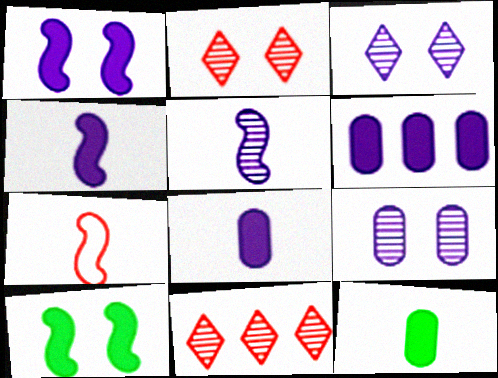[]